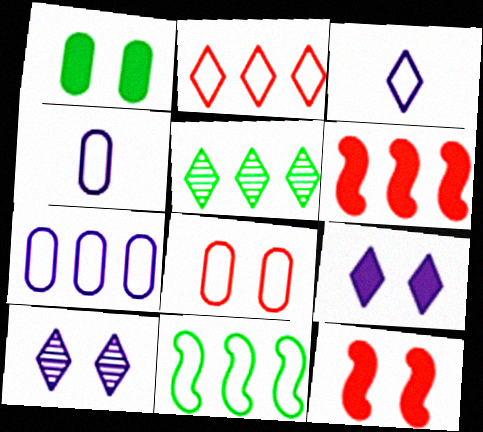[[1, 9, 12], 
[2, 7, 11], 
[3, 8, 11], 
[4, 5, 12], 
[5, 6, 7]]